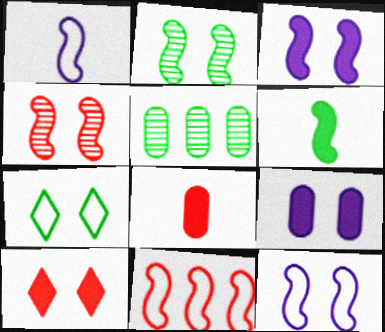[[1, 5, 10], 
[4, 7, 9], 
[5, 6, 7]]